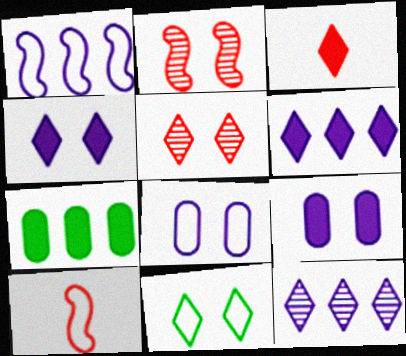[[2, 9, 11], 
[3, 11, 12], 
[4, 5, 11]]